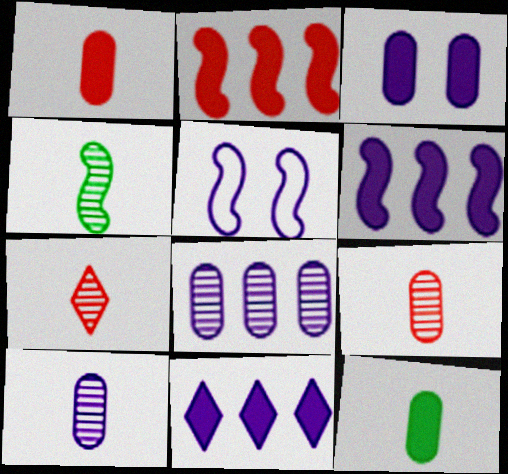[[2, 4, 5], 
[4, 7, 10], 
[5, 10, 11]]